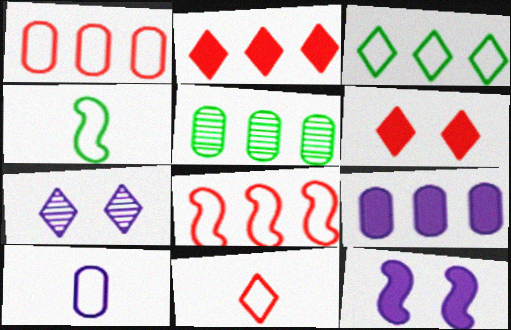[[1, 5, 9], 
[4, 10, 11], 
[5, 11, 12]]